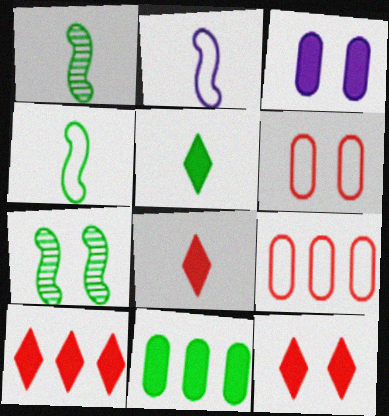[[8, 10, 12]]